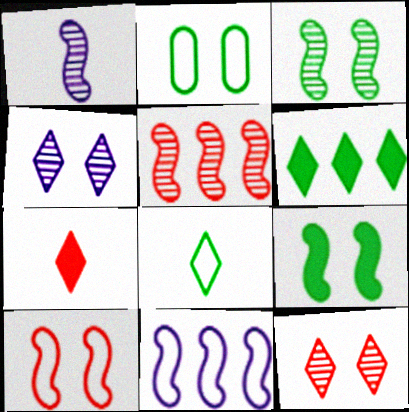[[1, 3, 5]]